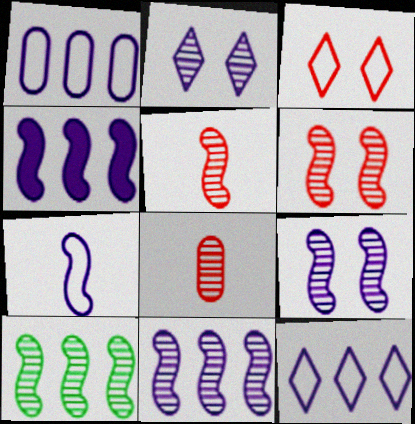[[2, 8, 10], 
[4, 7, 9], 
[5, 9, 10]]